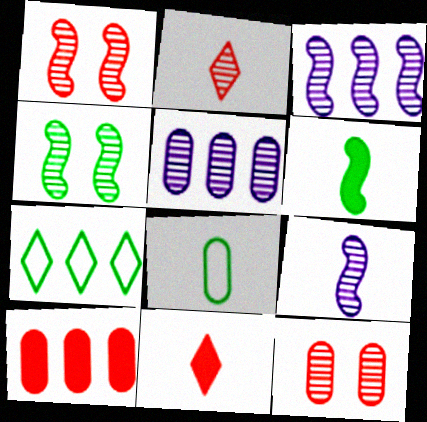[[2, 4, 5], 
[3, 7, 10], 
[8, 9, 11]]